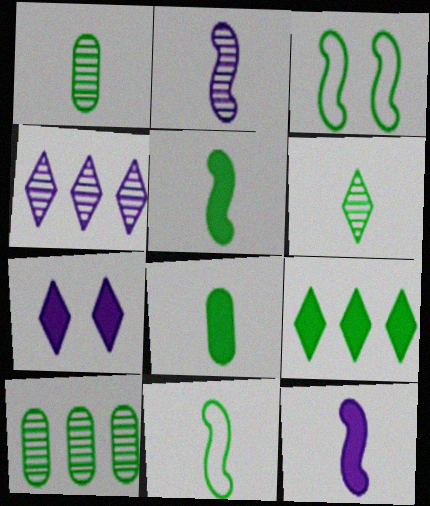[[1, 3, 9], 
[6, 8, 11]]